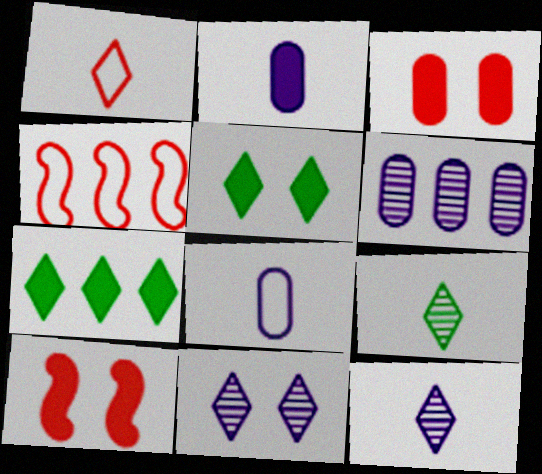[[1, 7, 11], 
[2, 7, 10], 
[4, 6, 7]]